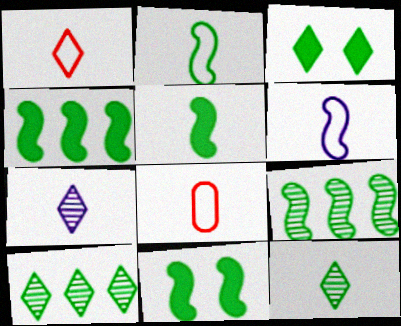[[2, 9, 11], 
[4, 5, 11], 
[5, 7, 8]]